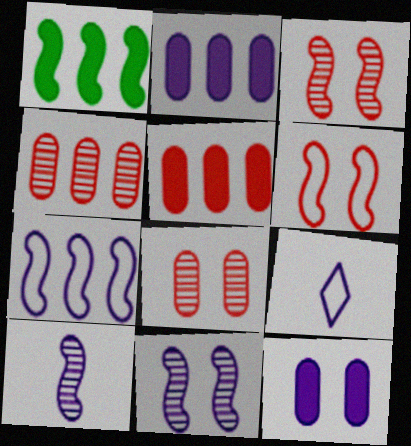[[1, 6, 10], 
[1, 8, 9], 
[2, 9, 11]]